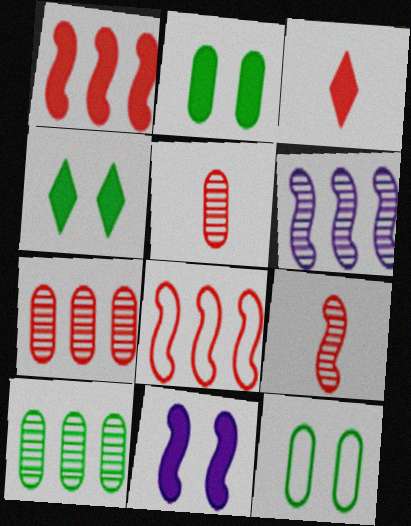[[3, 6, 12]]